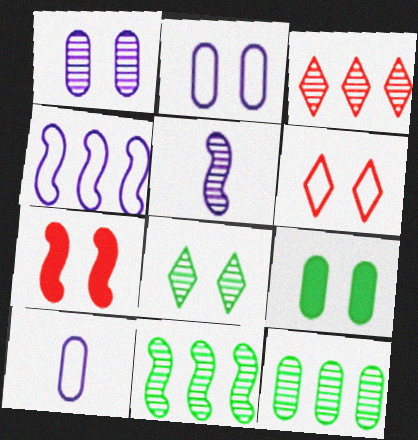[[2, 7, 8]]